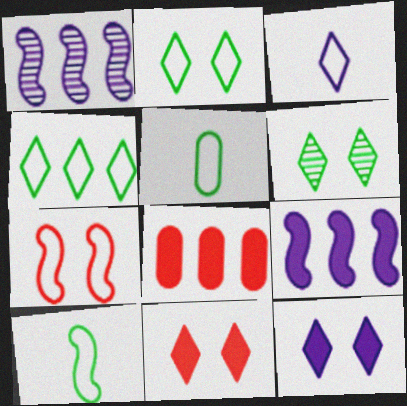[[1, 4, 8], 
[1, 5, 11]]